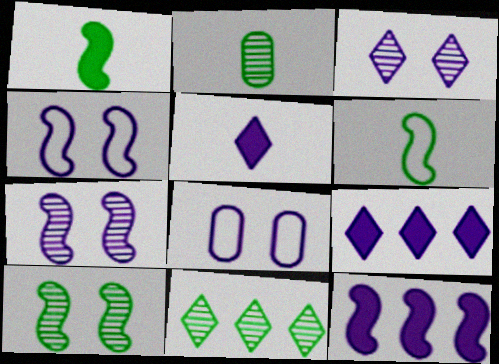[[2, 10, 11]]